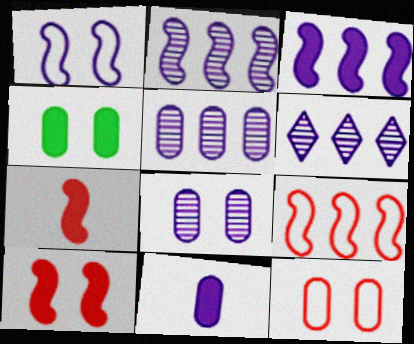[[1, 6, 11], 
[2, 5, 6], 
[4, 8, 12]]